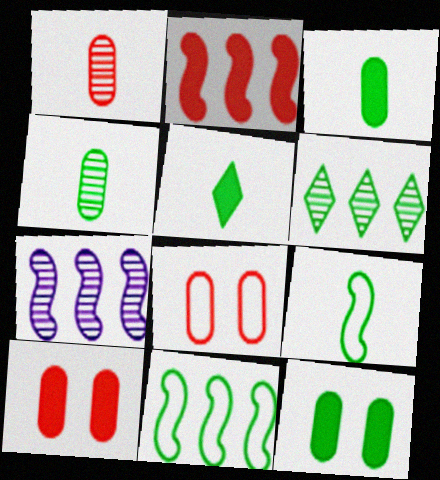[[2, 7, 11], 
[4, 5, 9], 
[5, 7, 8], 
[6, 9, 12]]